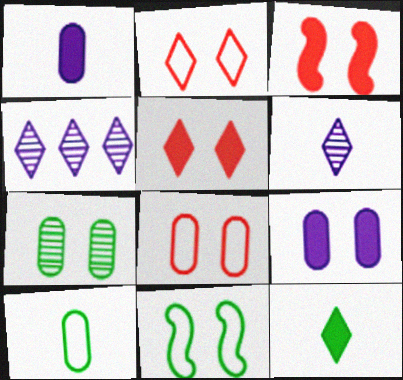[[2, 4, 12], 
[3, 4, 10], 
[7, 8, 9]]